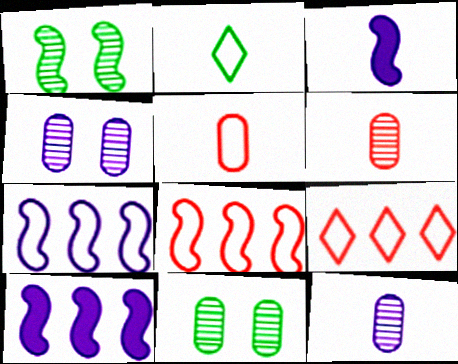[[1, 3, 8], 
[2, 3, 6], 
[3, 9, 11]]